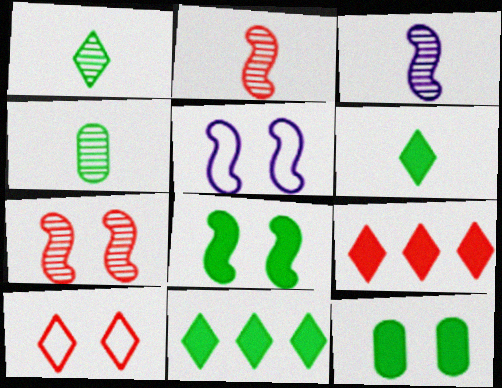[[4, 5, 9], 
[5, 7, 8]]